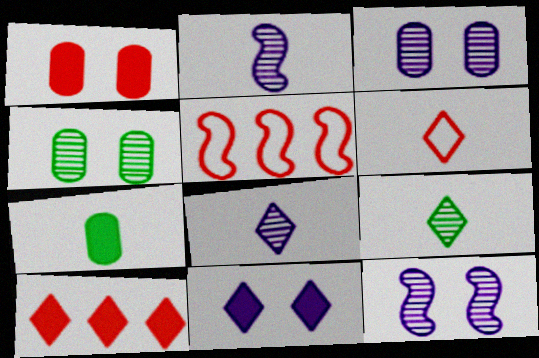[[2, 6, 7]]